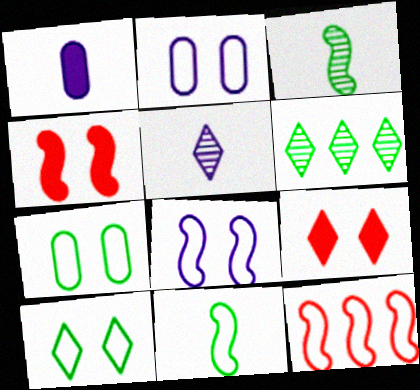[[8, 11, 12]]